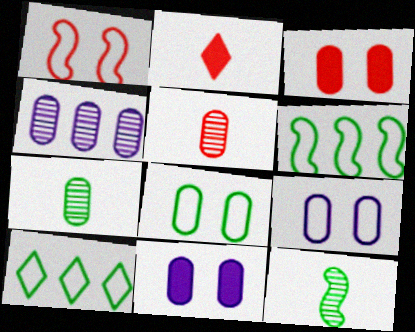[]